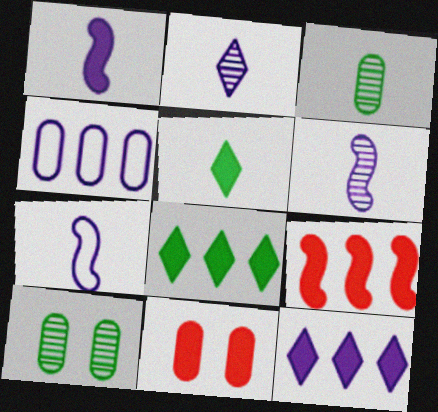[[1, 6, 7], 
[1, 8, 11], 
[3, 4, 11]]